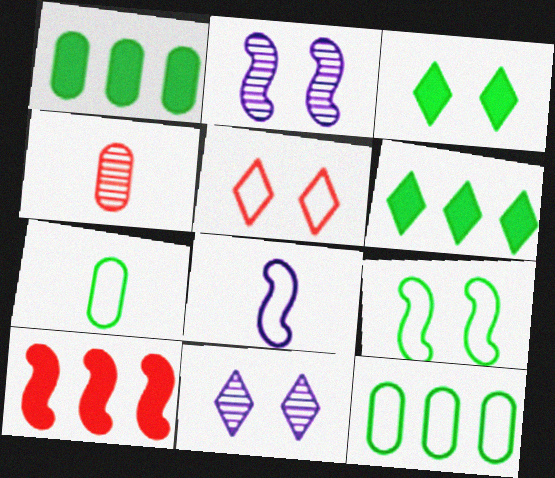[[3, 5, 11], 
[4, 5, 10], 
[5, 8, 12], 
[7, 10, 11]]